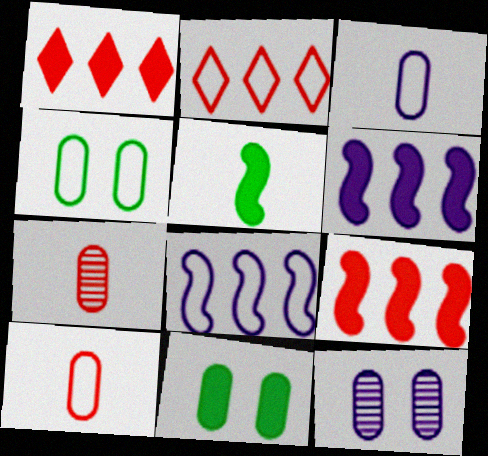[[2, 5, 12]]